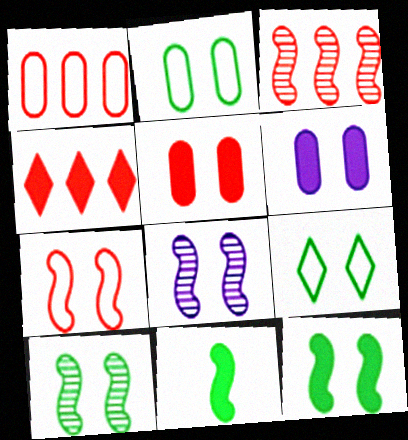[[1, 3, 4], 
[4, 6, 11], 
[5, 8, 9], 
[7, 8, 12]]